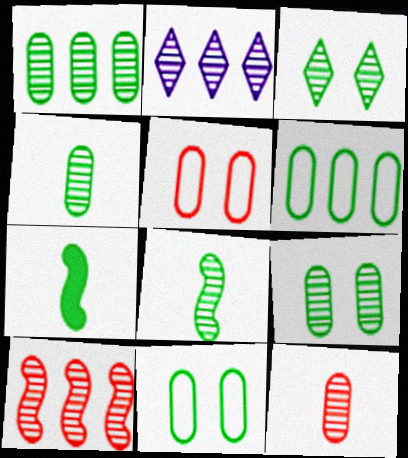[[1, 2, 10], 
[1, 3, 8], 
[1, 4, 9], 
[2, 5, 7], 
[3, 6, 7]]